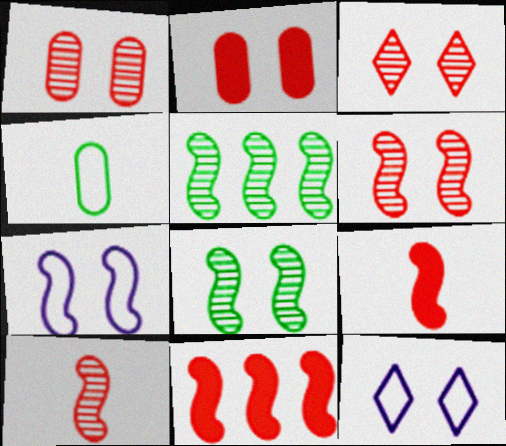[[1, 3, 6], 
[2, 8, 12], 
[5, 7, 9]]